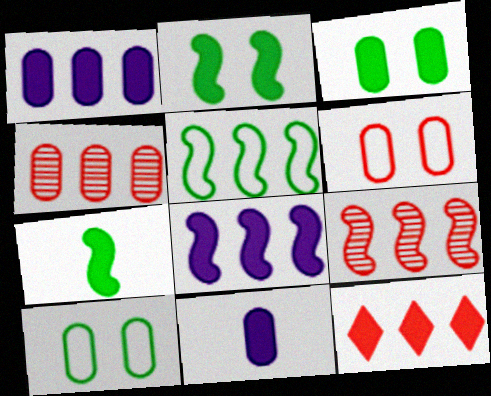[[2, 11, 12], 
[4, 10, 11], 
[5, 8, 9]]